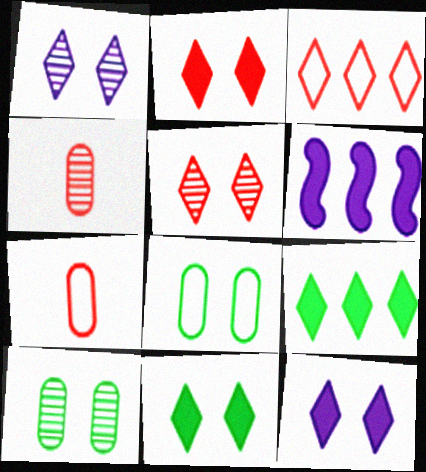[[2, 11, 12]]